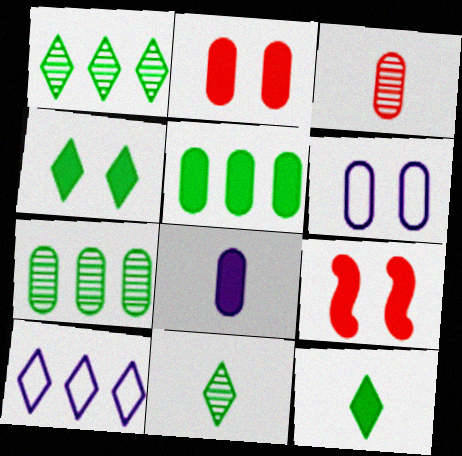[[2, 5, 8], 
[3, 5, 6]]